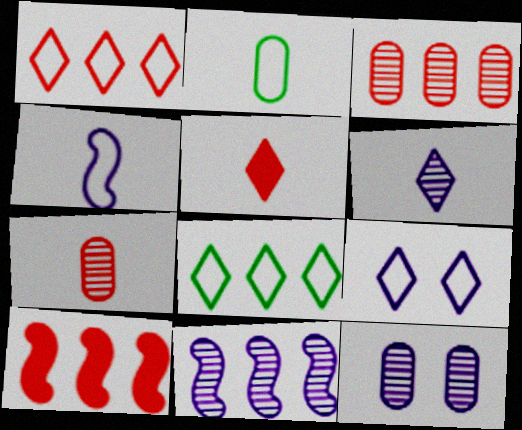[[1, 3, 10], 
[6, 11, 12]]